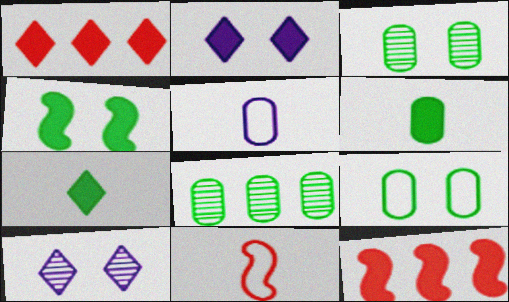[[1, 2, 7], 
[2, 6, 12], 
[2, 8, 11], 
[6, 8, 9]]